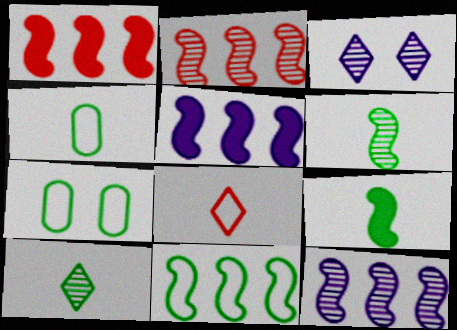[[1, 3, 4], 
[1, 11, 12], 
[2, 5, 11], 
[4, 9, 10]]